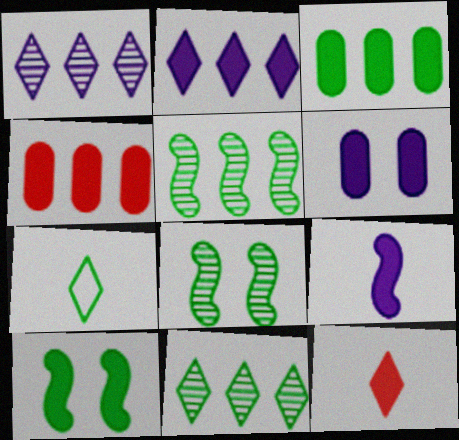[[2, 6, 9], 
[3, 7, 8]]